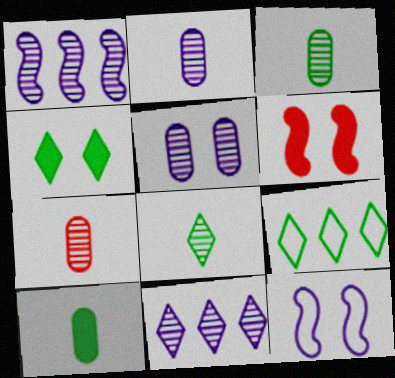[[2, 3, 7], 
[2, 6, 9], 
[4, 8, 9]]